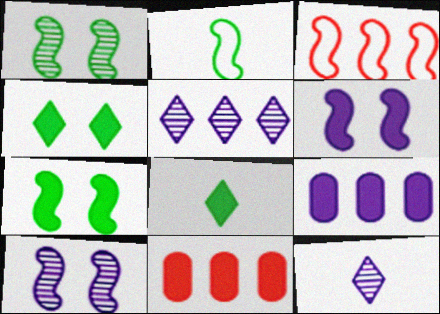[[6, 8, 11]]